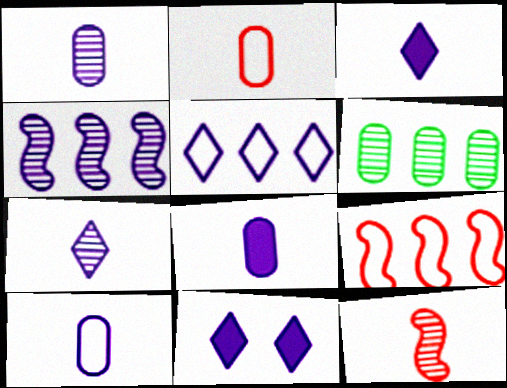[[1, 8, 10], 
[4, 10, 11], 
[5, 7, 11]]